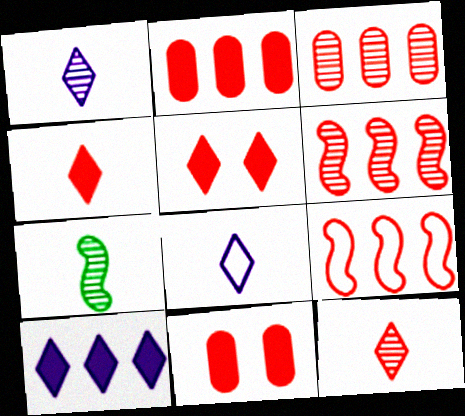[[9, 11, 12]]